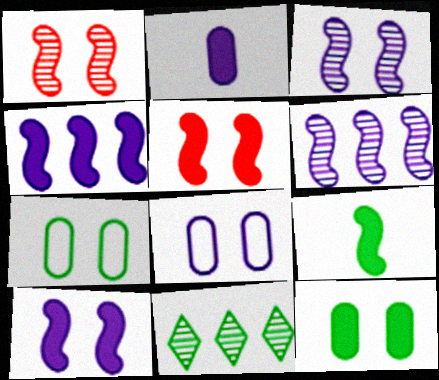[[4, 5, 9], 
[7, 9, 11]]